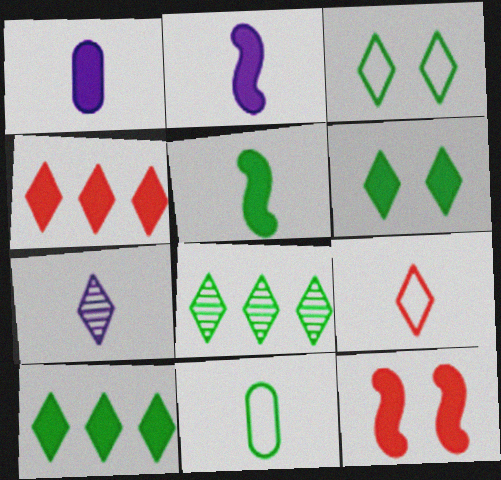[[1, 10, 12], 
[3, 4, 7]]